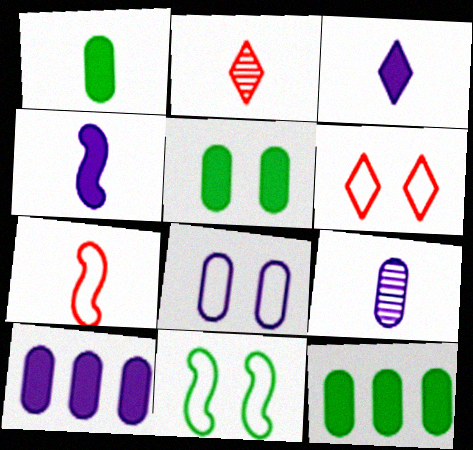[[1, 5, 12], 
[2, 10, 11], 
[6, 8, 11], 
[8, 9, 10]]